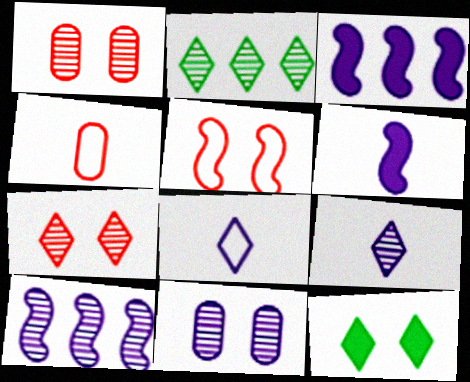[[2, 7, 9], 
[3, 8, 11], 
[4, 10, 12], 
[5, 11, 12], 
[9, 10, 11]]